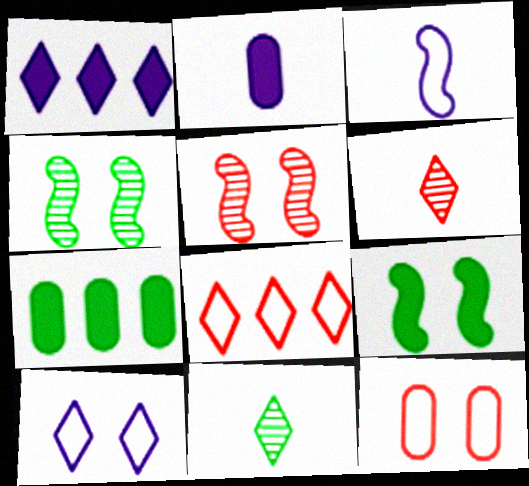[[2, 4, 8]]